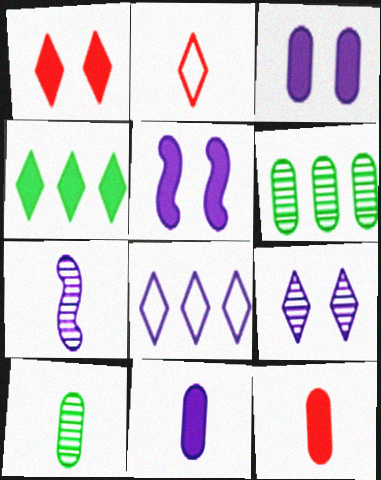[[2, 4, 9], 
[2, 5, 6], 
[3, 7, 8], 
[4, 5, 12]]